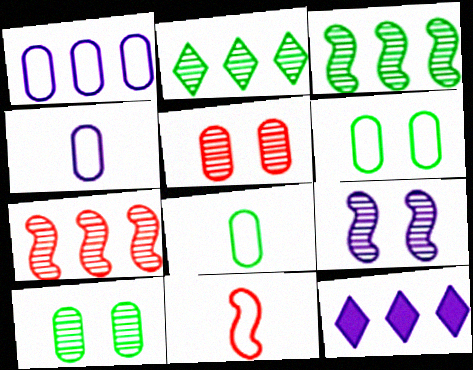[[4, 9, 12], 
[10, 11, 12]]